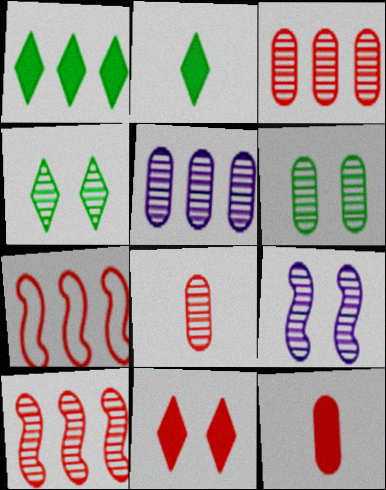[[1, 5, 7], 
[5, 6, 8], 
[7, 8, 11]]